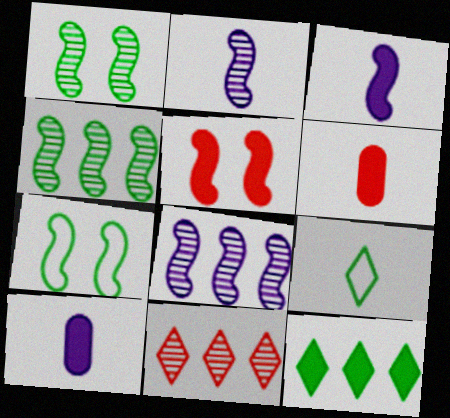[[2, 6, 9], 
[5, 10, 12], 
[7, 10, 11]]